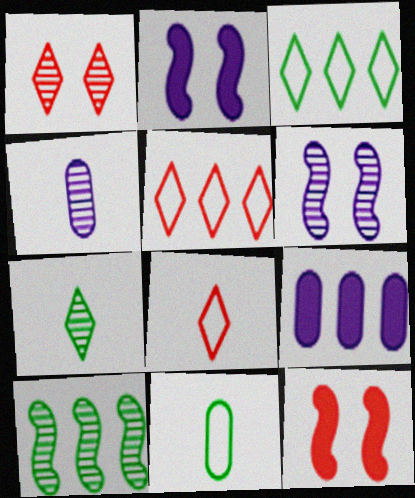[[1, 4, 10], 
[3, 4, 12], 
[5, 9, 10]]